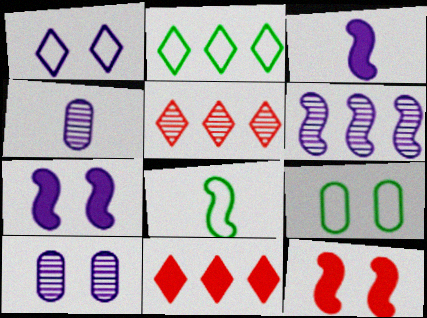[[1, 7, 10], 
[2, 4, 12], 
[2, 8, 9], 
[3, 5, 9], 
[6, 8, 12], 
[8, 10, 11]]